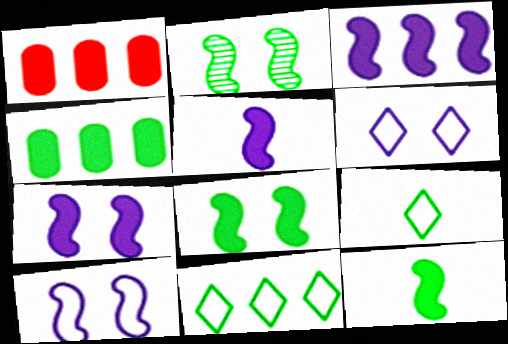[[2, 4, 9], 
[3, 5, 7]]